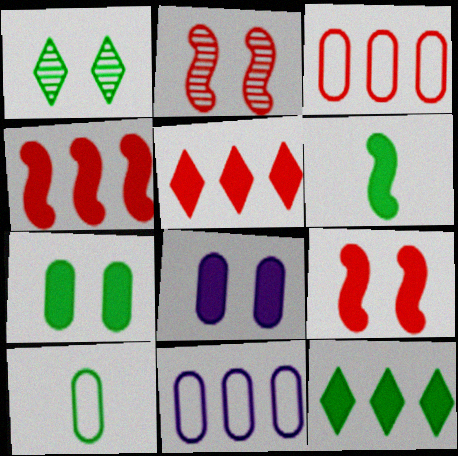[[5, 6, 8], 
[6, 7, 12]]